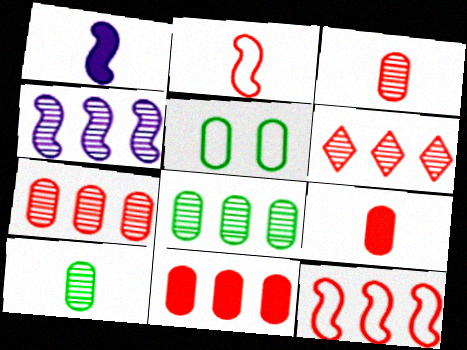[[1, 5, 6], 
[4, 6, 8], 
[6, 11, 12]]